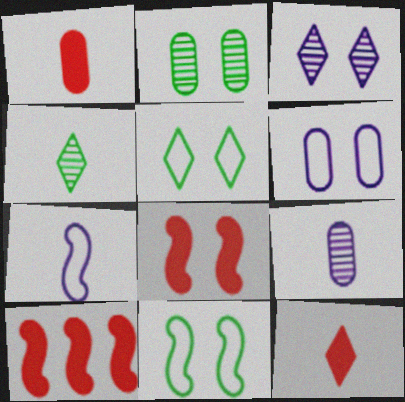[[1, 4, 7], 
[4, 6, 10], 
[5, 9, 10]]